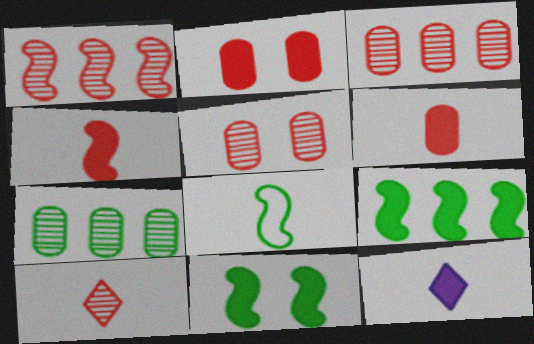[[1, 5, 10], 
[2, 9, 12]]